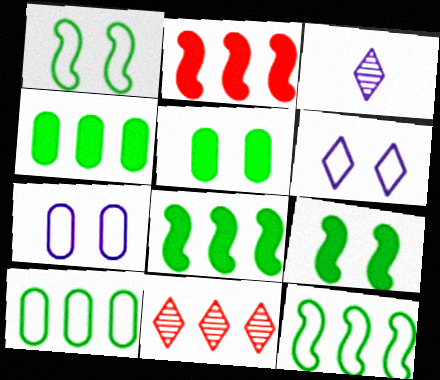[]